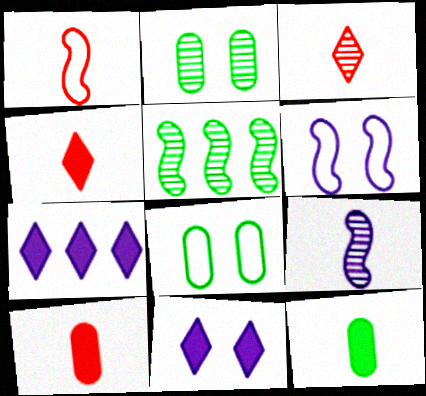[[1, 2, 7], 
[1, 3, 10]]